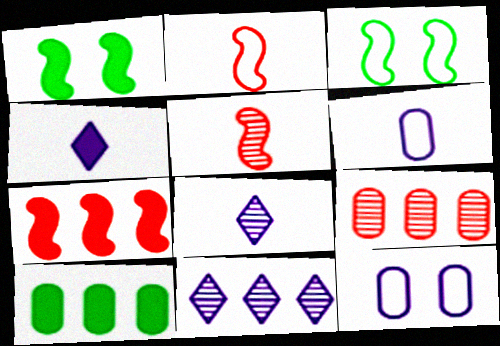[[3, 4, 9]]